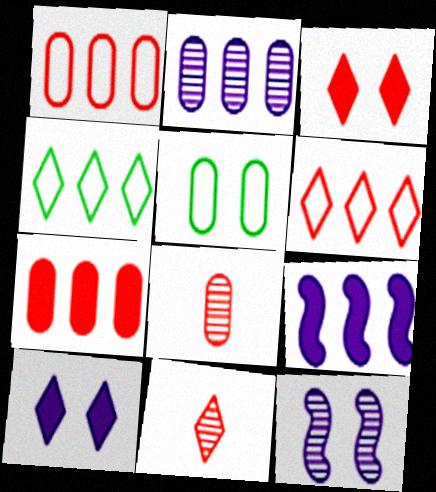[[3, 5, 12], 
[3, 6, 11], 
[4, 10, 11], 
[5, 9, 11]]